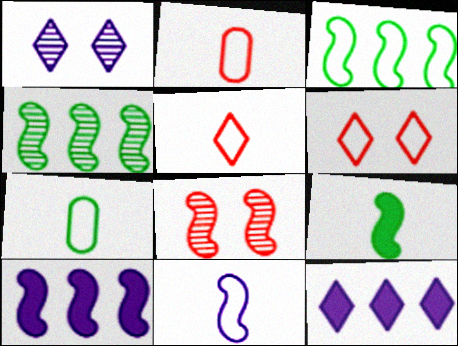[[5, 7, 11], 
[7, 8, 12]]